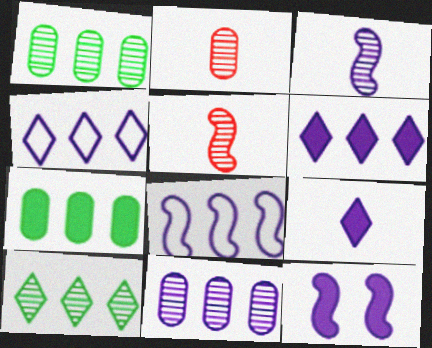[[3, 8, 12], 
[6, 8, 11]]